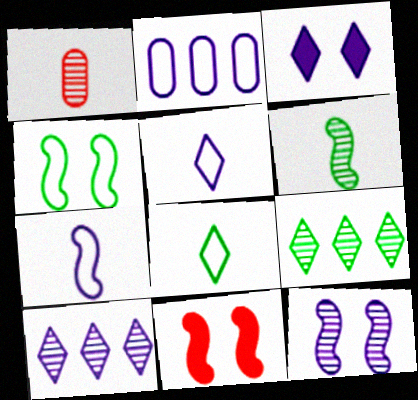[[1, 9, 12], 
[3, 5, 10], 
[4, 11, 12]]